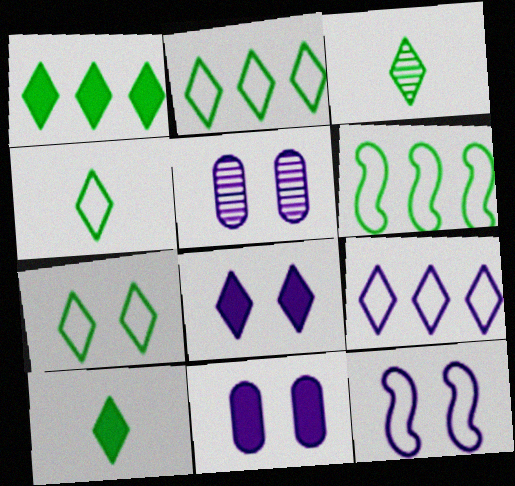[[1, 3, 7], 
[2, 4, 7], 
[3, 4, 10], 
[5, 8, 12]]